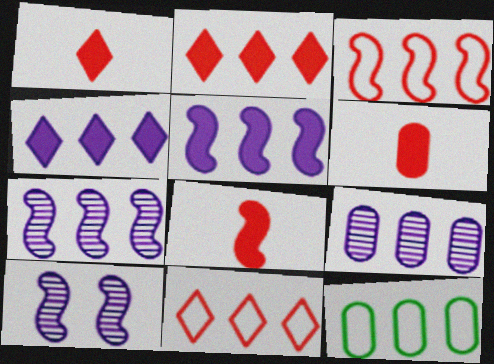[[1, 6, 8], 
[1, 10, 12], 
[2, 7, 12]]